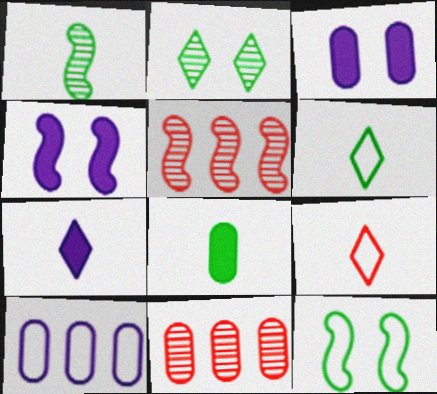[[1, 6, 8], 
[3, 5, 6], 
[4, 6, 11], 
[7, 11, 12], 
[9, 10, 12]]